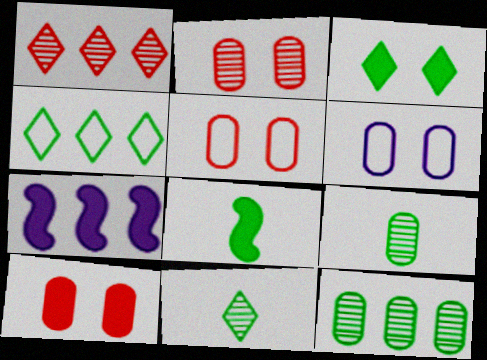[[1, 6, 8], 
[2, 5, 10], 
[3, 4, 11], 
[5, 7, 11]]